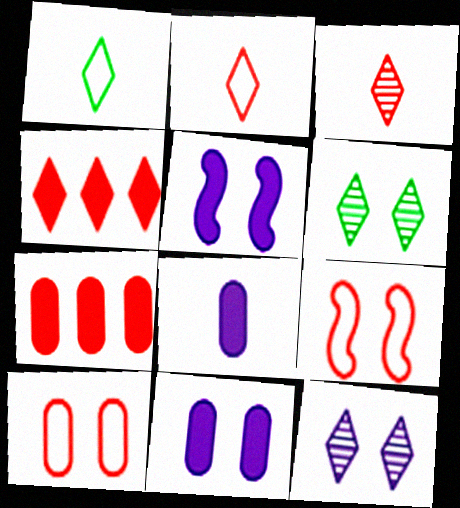[[1, 4, 12], 
[3, 7, 9], 
[5, 6, 10], 
[6, 9, 11]]